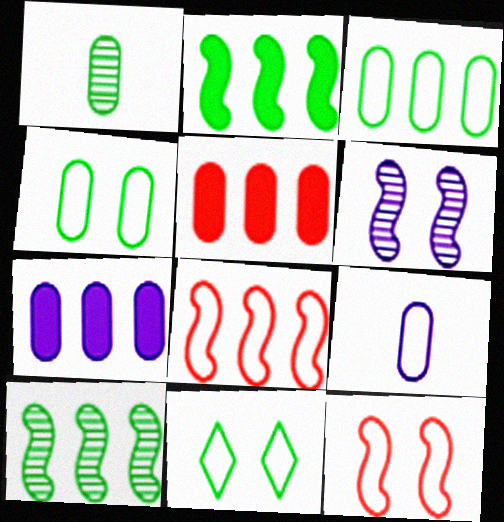[[1, 2, 11], 
[8, 9, 11]]